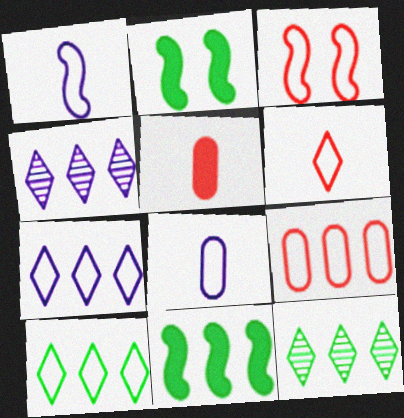[[3, 6, 9], 
[3, 8, 10], 
[4, 9, 11]]